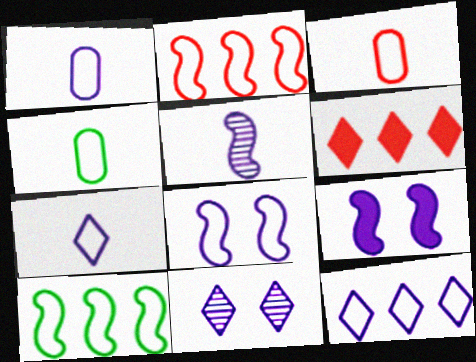[[1, 3, 4], 
[1, 8, 12]]